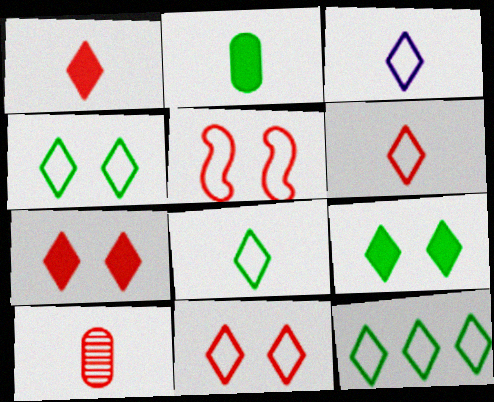[[3, 6, 8], 
[3, 11, 12], 
[4, 8, 12]]